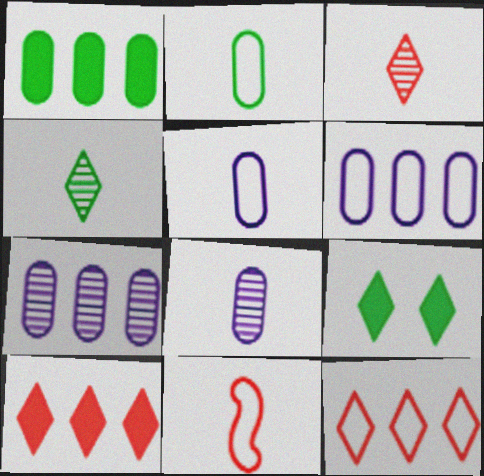[[7, 9, 11]]